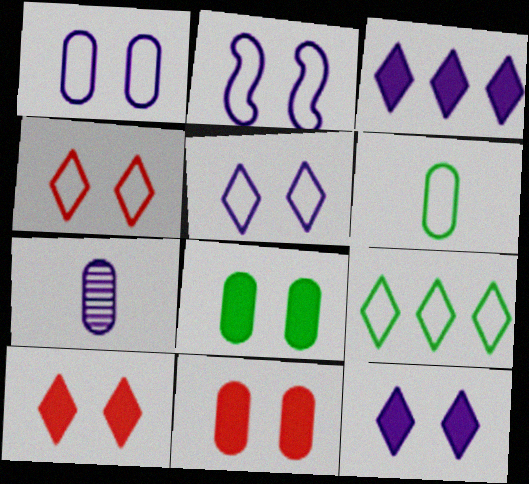[[1, 2, 5], 
[2, 3, 7]]